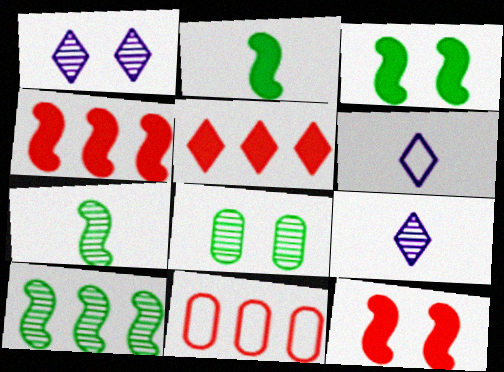[[1, 2, 11], 
[3, 9, 11], 
[4, 6, 8]]